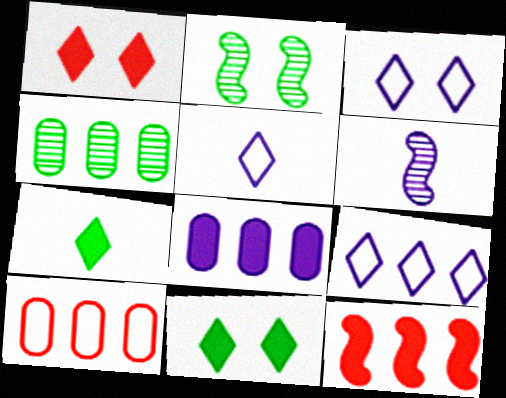[[3, 5, 9], 
[3, 6, 8], 
[4, 8, 10], 
[4, 9, 12], 
[6, 10, 11]]